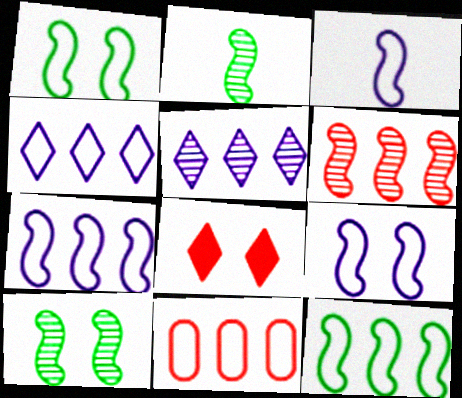[[3, 7, 9], 
[4, 11, 12]]